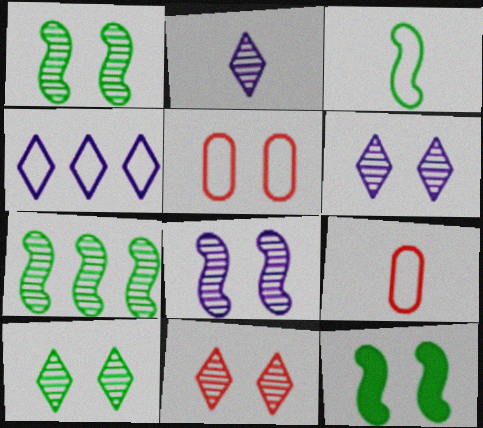[[3, 4, 5], 
[3, 7, 12], 
[5, 6, 12], 
[6, 10, 11]]